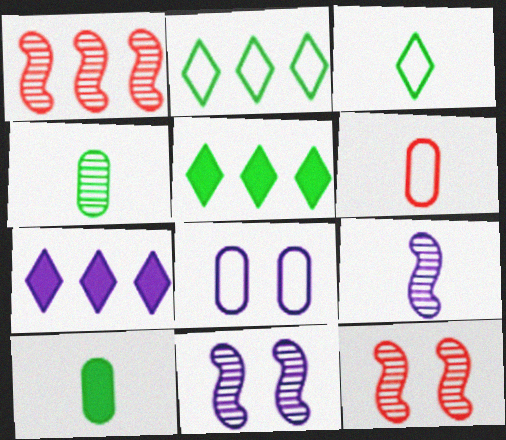[[5, 6, 11], 
[7, 8, 9]]